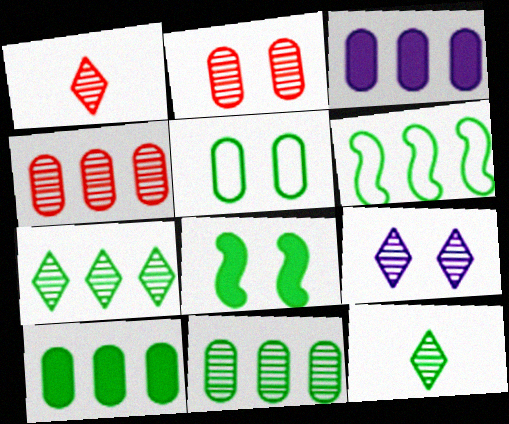[[1, 7, 9], 
[6, 7, 10]]